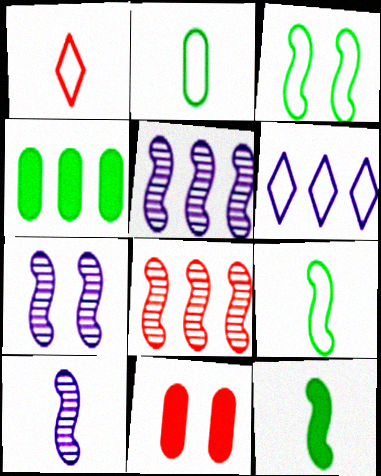[[1, 4, 7], 
[1, 8, 11], 
[4, 6, 8], 
[5, 7, 10]]